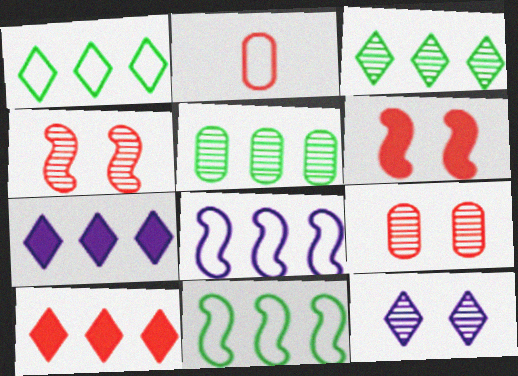[[2, 4, 10], 
[5, 8, 10]]